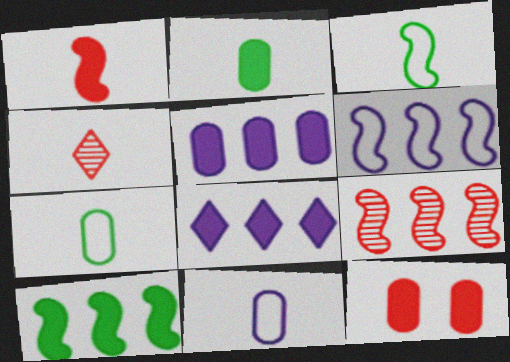[[2, 5, 12], 
[6, 9, 10]]